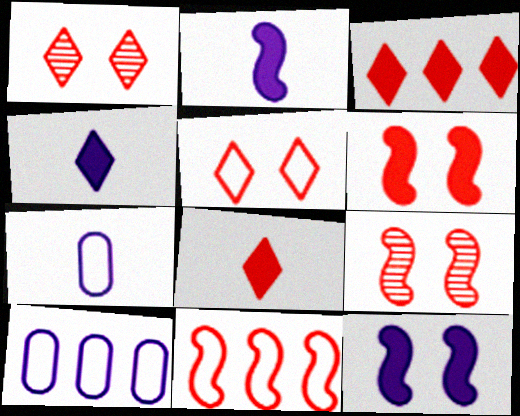[]